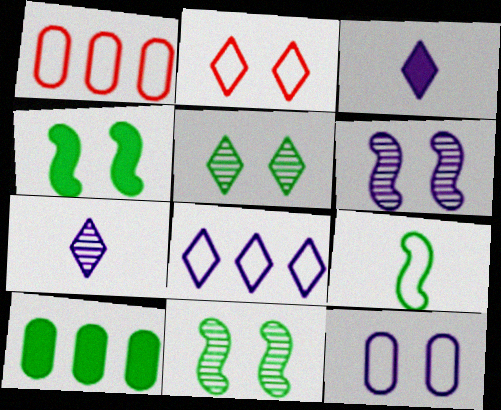[[1, 3, 11], 
[1, 4, 7], 
[5, 9, 10]]